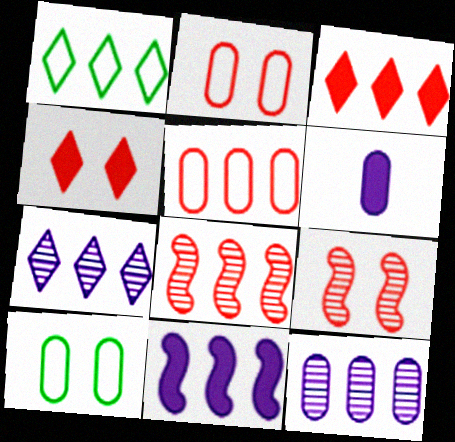[[1, 3, 7], 
[1, 6, 9], 
[2, 4, 9], 
[3, 5, 8]]